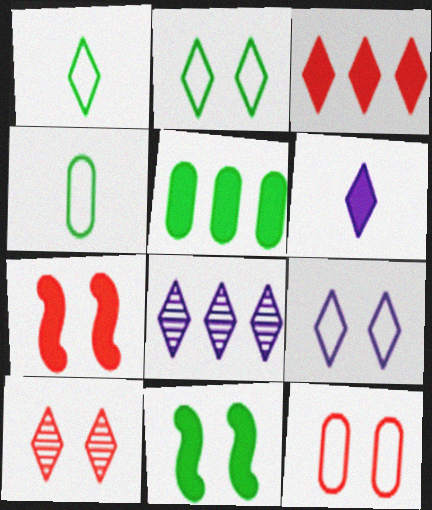[[4, 7, 8], 
[5, 6, 7], 
[6, 8, 9], 
[7, 10, 12]]